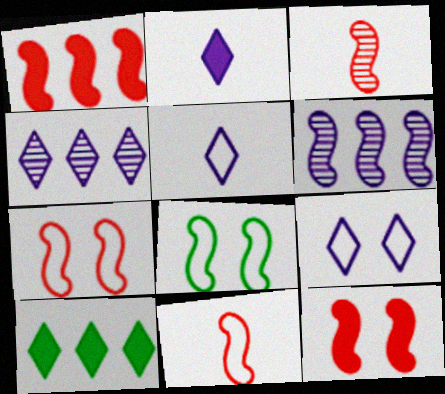[[1, 3, 7], 
[2, 4, 9]]